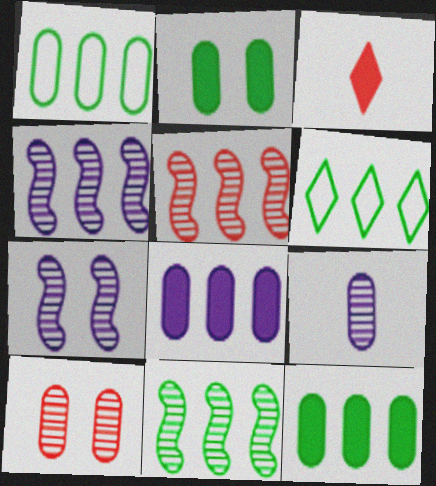[[1, 3, 7], 
[4, 5, 11], 
[5, 6, 8], 
[6, 11, 12]]